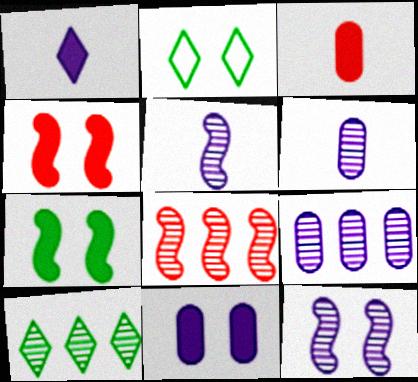[[8, 9, 10]]